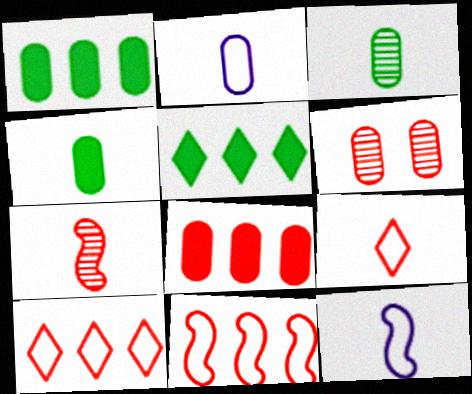[[1, 2, 6], 
[5, 6, 12]]